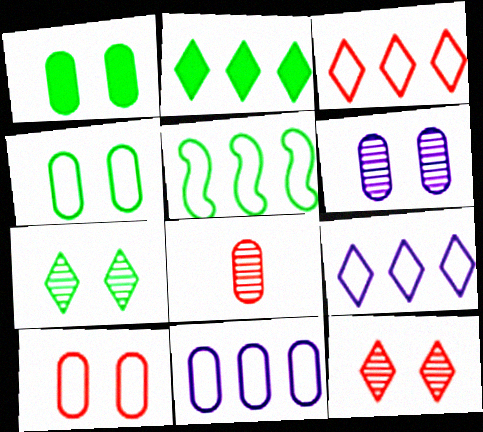[[1, 6, 10], 
[1, 8, 11], 
[3, 5, 11]]